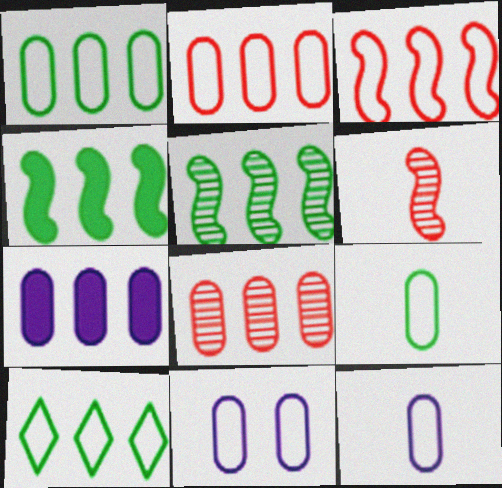[[1, 7, 8], 
[2, 9, 11]]